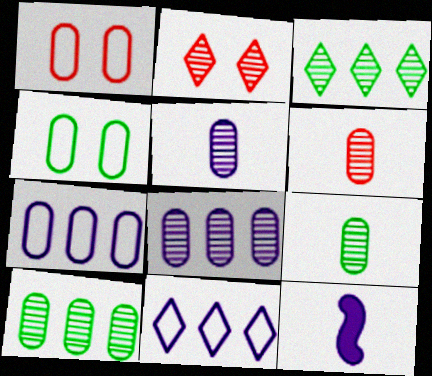[[1, 3, 12], 
[5, 6, 9]]